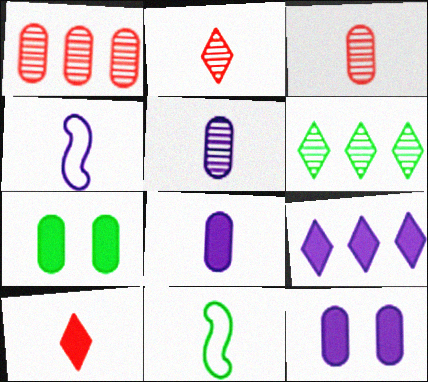[[2, 8, 11], 
[5, 10, 11], 
[6, 7, 11]]